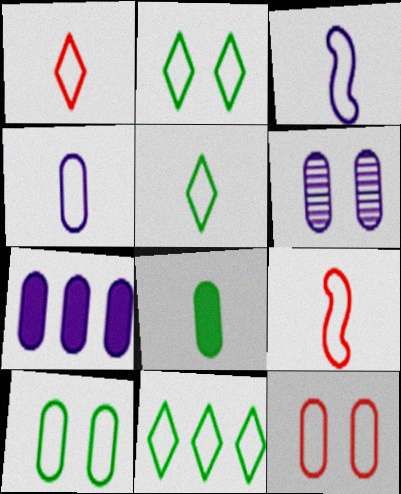[[2, 5, 11], 
[3, 11, 12], 
[4, 5, 9], 
[4, 6, 7]]